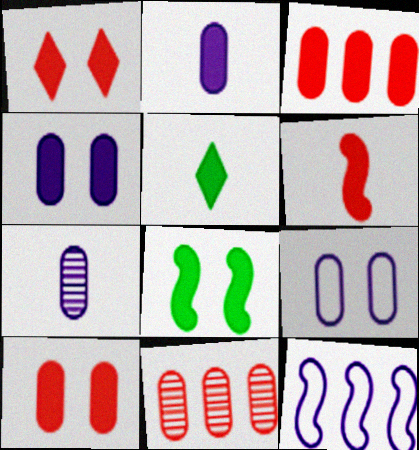[[1, 3, 6], 
[1, 4, 8], 
[2, 5, 6]]